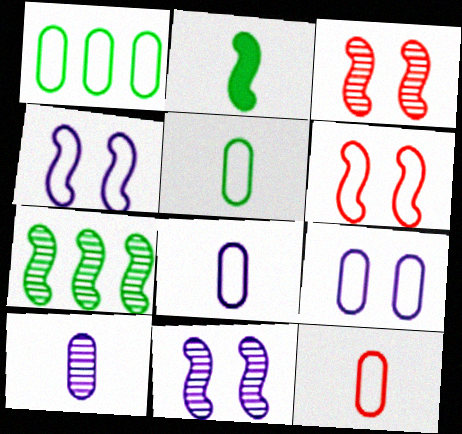[[1, 9, 12], 
[5, 8, 12]]